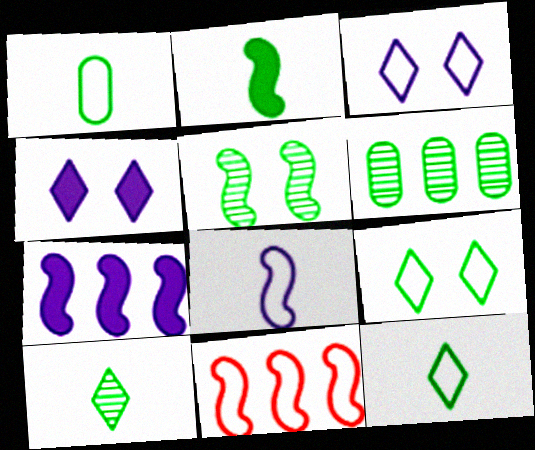[[1, 2, 10], 
[1, 3, 11], 
[2, 6, 9], 
[5, 6, 10]]